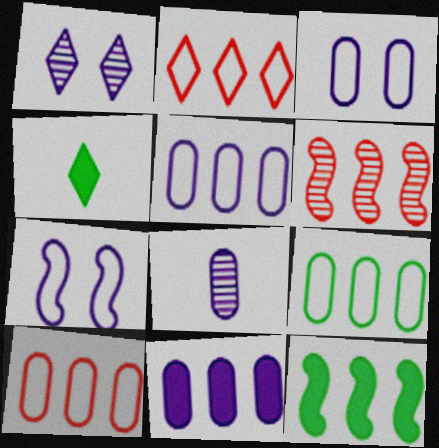[[1, 2, 4], 
[3, 4, 6], 
[3, 8, 11], 
[5, 9, 10]]